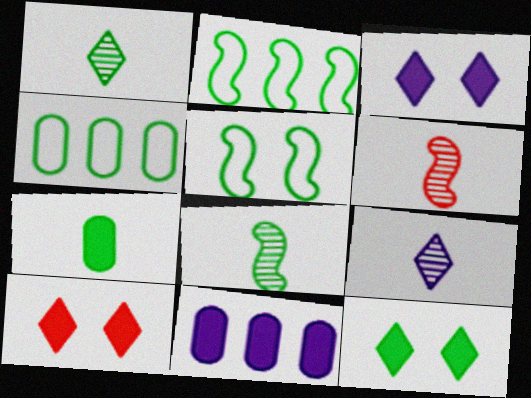[[3, 4, 6], 
[3, 10, 12], 
[4, 8, 12]]